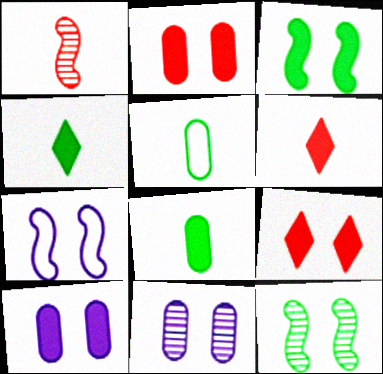[[3, 9, 10]]